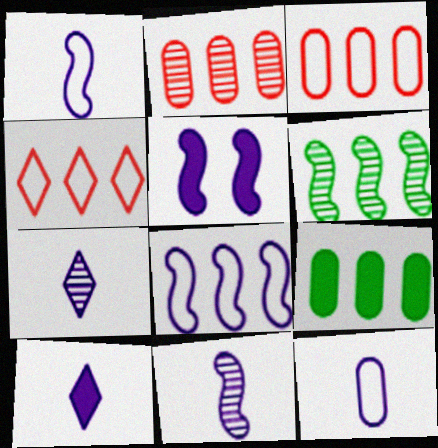[[5, 8, 11], 
[10, 11, 12]]